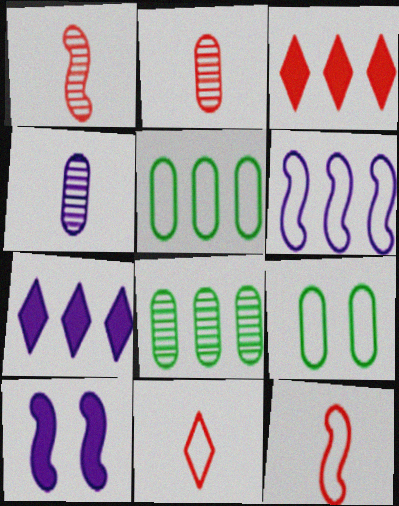[[1, 7, 9], 
[3, 6, 8], 
[6, 9, 11], 
[8, 10, 11]]